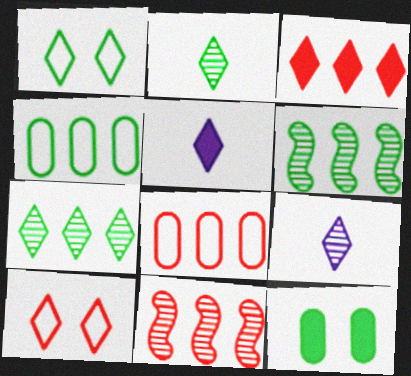[[1, 3, 9], 
[3, 8, 11], 
[5, 7, 10]]